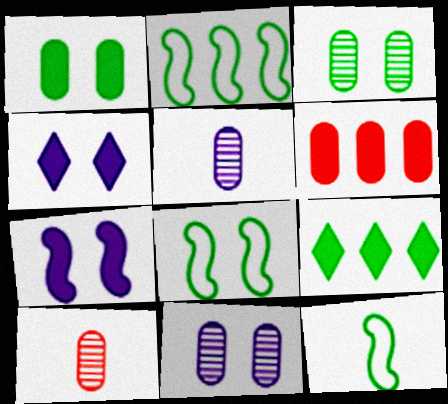[[2, 4, 10], 
[2, 8, 12], 
[3, 9, 12]]